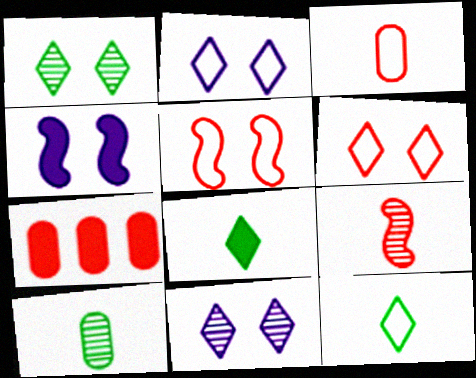[[4, 7, 8], 
[6, 7, 9]]